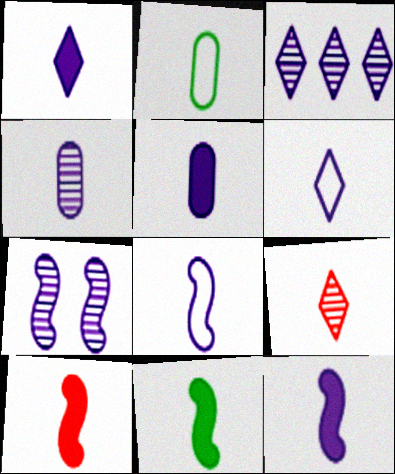[[1, 4, 8], 
[1, 5, 12], 
[2, 9, 12], 
[3, 4, 7], 
[4, 6, 12], 
[10, 11, 12]]